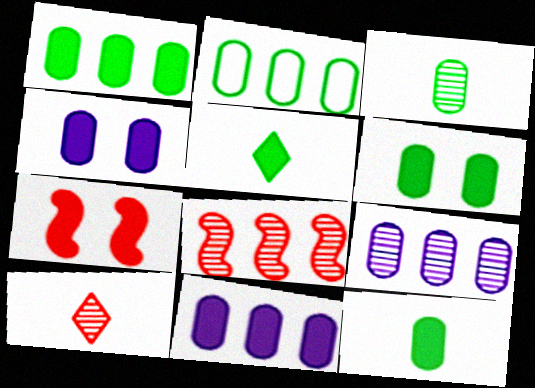[[1, 6, 12], 
[2, 3, 6], 
[5, 7, 11]]